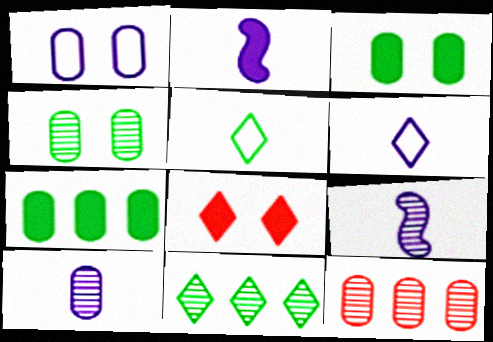[[2, 6, 10], 
[2, 7, 8], 
[4, 10, 12], 
[6, 8, 11]]